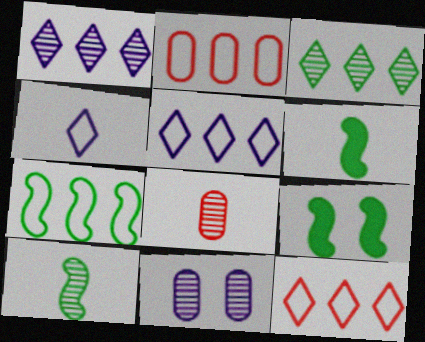[[2, 5, 7], 
[4, 6, 8], 
[5, 8, 9], 
[6, 11, 12], 
[7, 9, 10]]